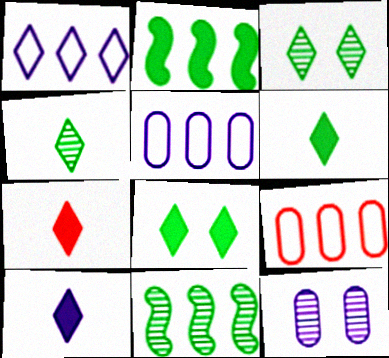[[1, 3, 7], 
[6, 7, 10]]